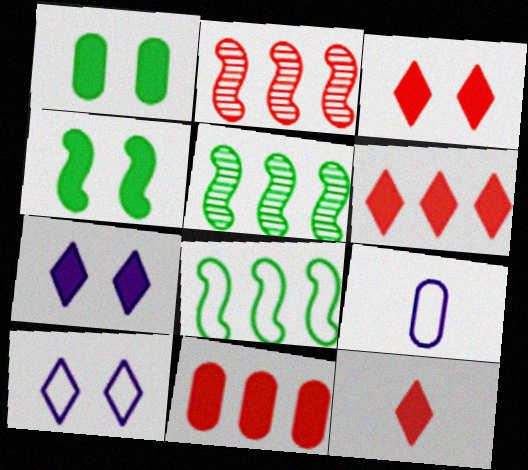[[3, 5, 9], 
[3, 6, 12]]